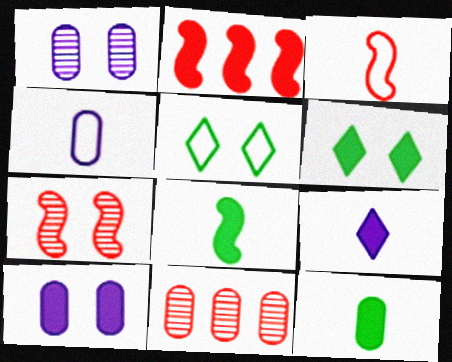[[2, 3, 7], 
[5, 7, 10]]